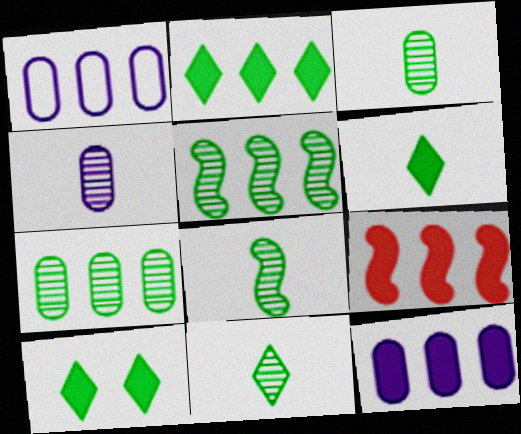[[2, 6, 10], 
[2, 9, 12], 
[3, 8, 11]]